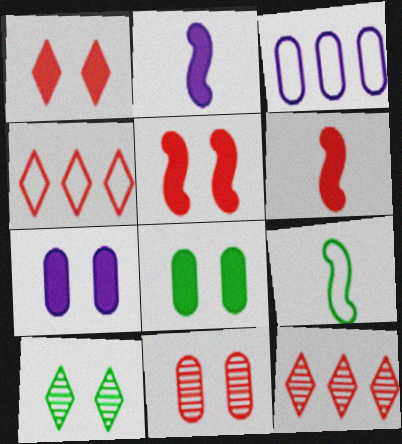[[3, 6, 10], 
[4, 6, 11], 
[7, 9, 12]]